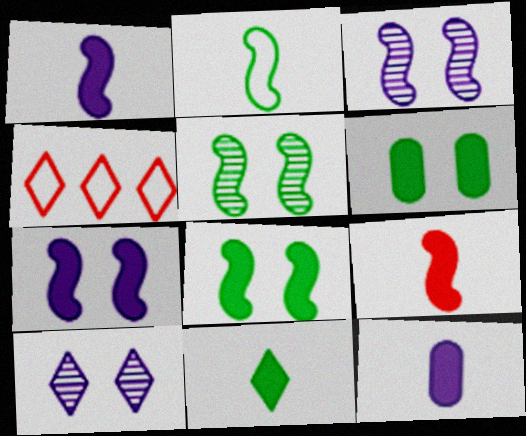[[4, 5, 12], 
[4, 10, 11], 
[9, 11, 12]]